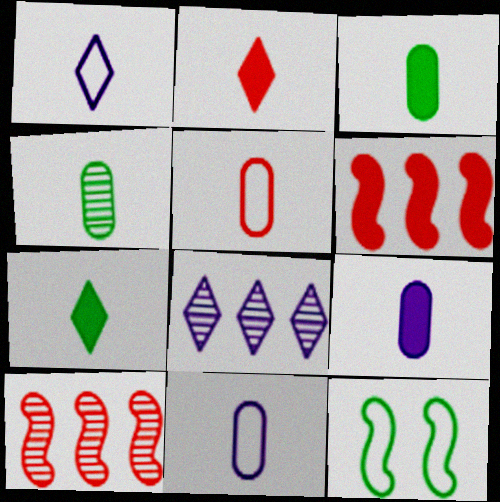[[4, 5, 9]]